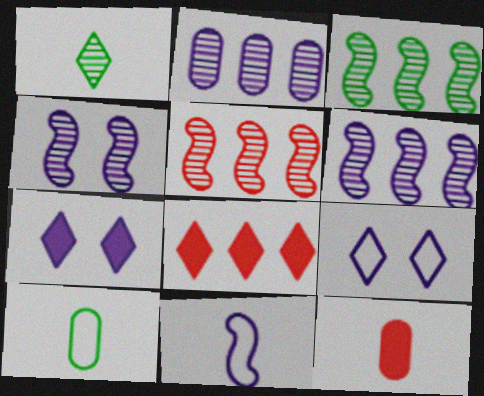[[1, 8, 9], 
[1, 11, 12], 
[2, 7, 11], 
[3, 5, 6], 
[3, 9, 12], 
[4, 8, 10], 
[5, 7, 10]]